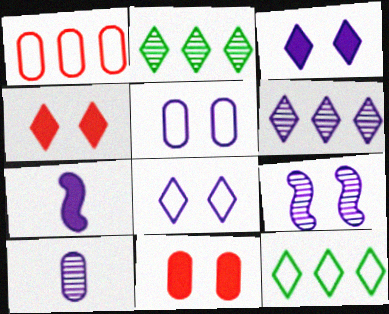[[3, 5, 9], 
[5, 6, 7], 
[6, 9, 10]]